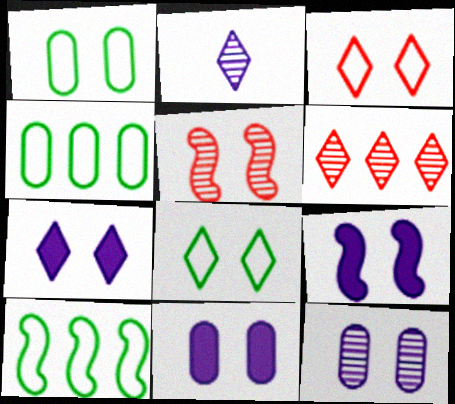[[1, 5, 7], 
[5, 8, 11], 
[7, 9, 11]]